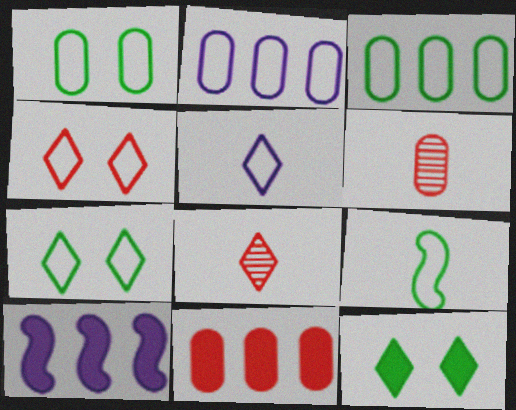[[1, 8, 10], 
[2, 4, 9], 
[3, 7, 9], 
[6, 7, 10]]